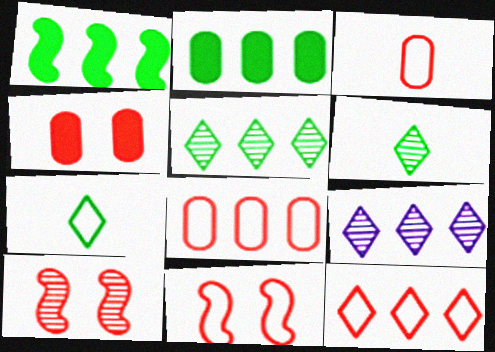[[1, 8, 9], 
[3, 11, 12]]